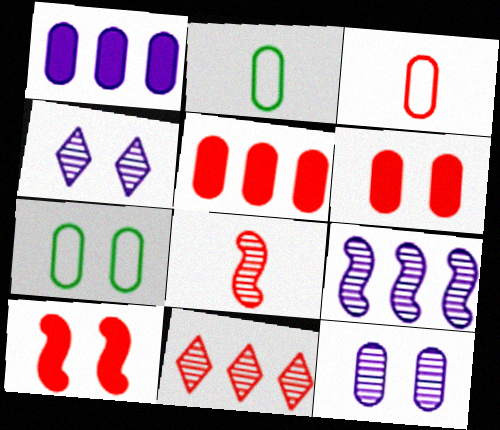[[2, 5, 12], 
[3, 10, 11], 
[4, 7, 10], 
[6, 7, 12]]